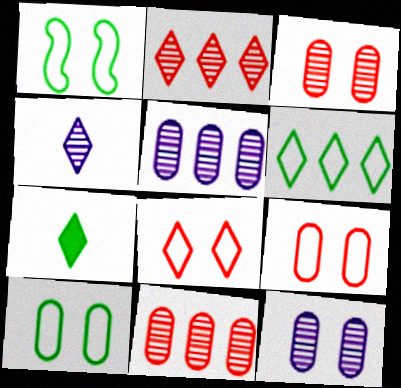[]